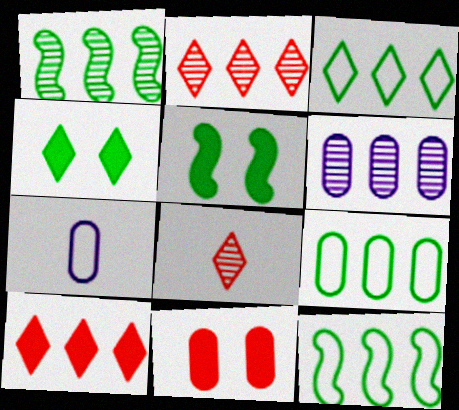[[1, 2, 6], 
[2, 5, 7], 
[3, 9, 12], 
[6, 10, 12]]